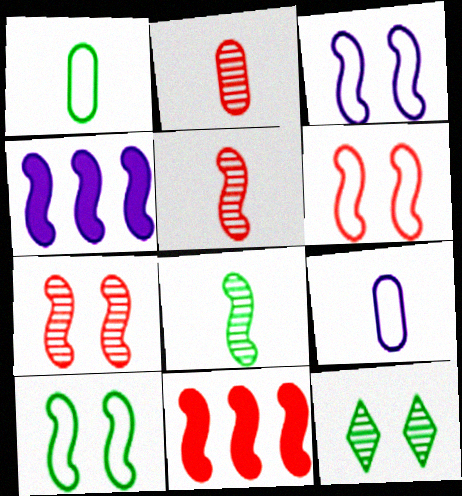[[3, 6, 10], 
[3, 8, 11], 
[4, 5, 10], 
[4, 6, 8], 
[5, 6, 11], 
[9, 11, 12]]